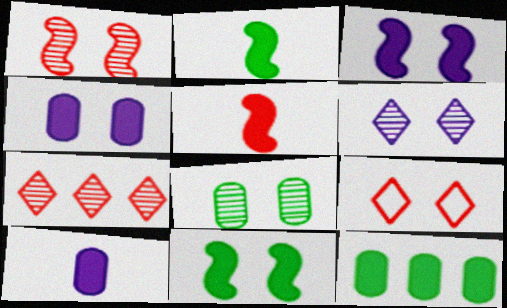[[1, 6, 8], 
[3, 8, 9]]